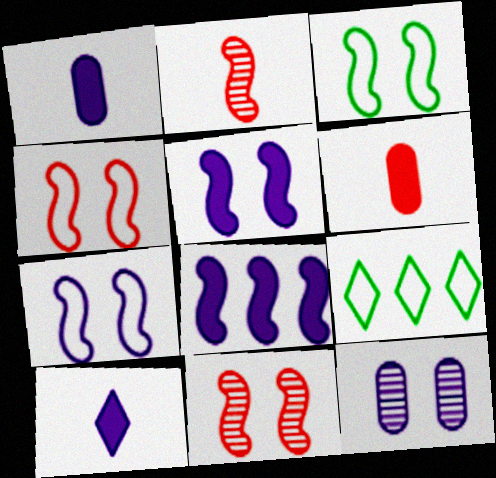[[1, 9, 11], 
[2, 3, 8], 
[3, 4, 7], 
[3, 5, 11]]